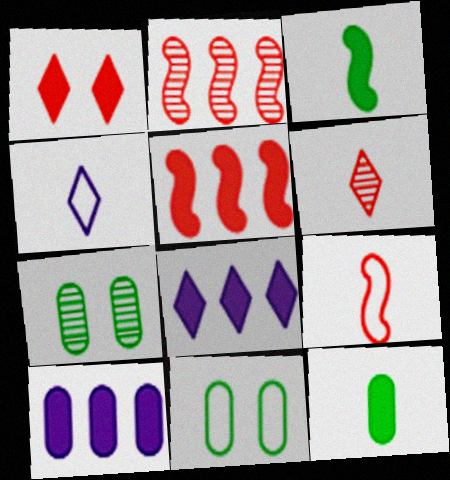[[1, 3, 10], 
[4, 5, 7], 
[7, 8, 9]]